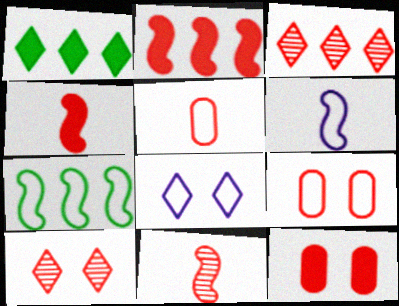[[2, 5, 10], 
[3, 4, 9], 
[5, 7, 8]]